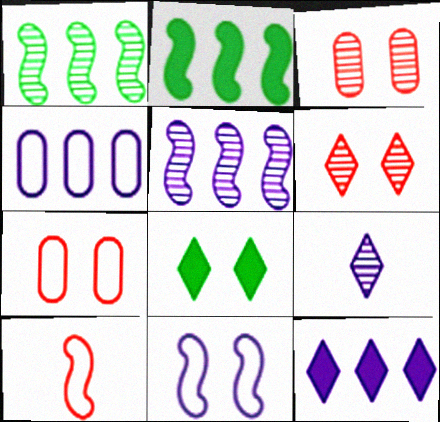[[1, 3, 9], 
[2, 7, 9], 
[3, 8, 11], 
[4, 5, 12]]